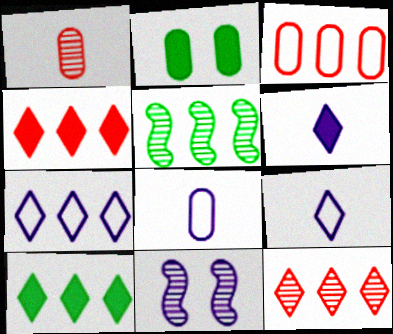[[7, 10, 12]]